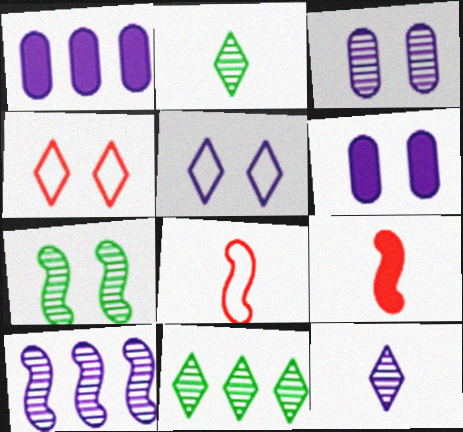[[3, 10, 12], 
[4, 6, 7], 
[6, 8, 11]]